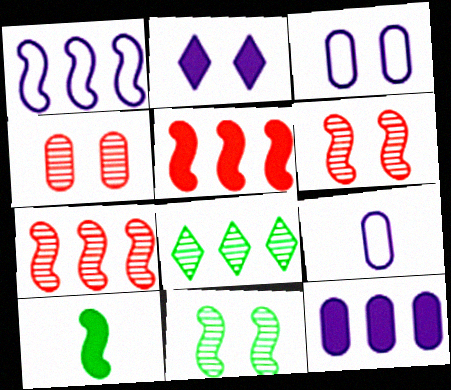[[1, 6, 10]]